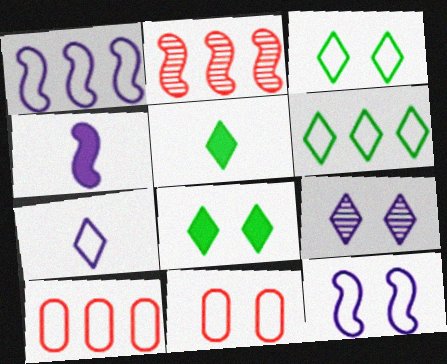[[1, 6, 10], 
[3, 11, 12]]